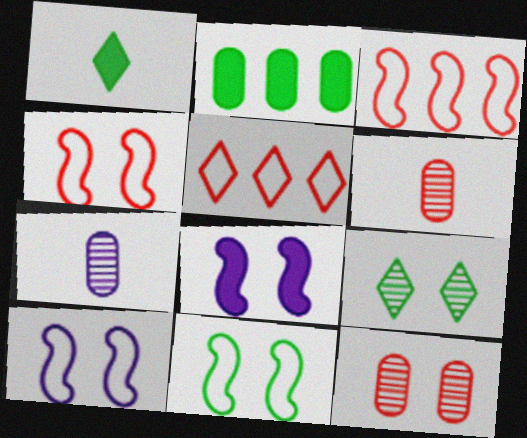[[4, 10, 11]]